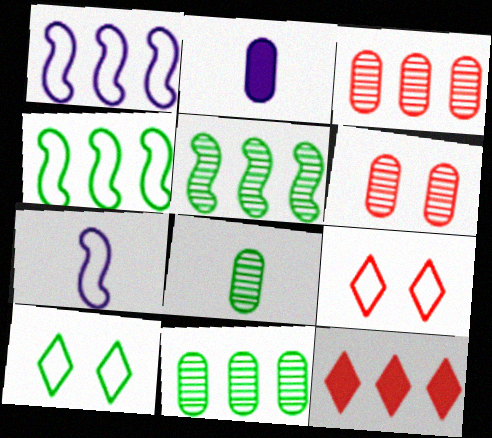[[1, 11, 12], 
[2, 5, 9]]